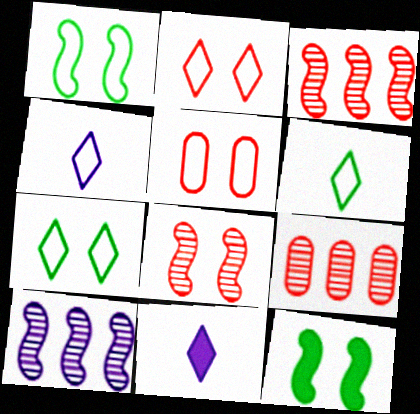[[1, 9, 11], 
[4, 9, 12]]